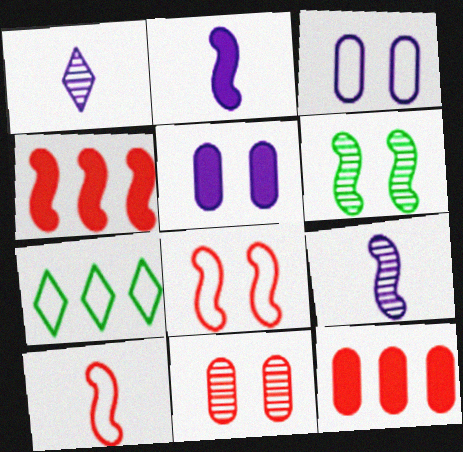[[2, 7, 11], 
[3, 7, 10]]